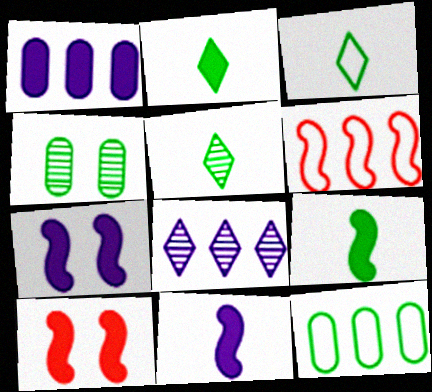[[1, 2, 10], 
[2, 3, 5]]